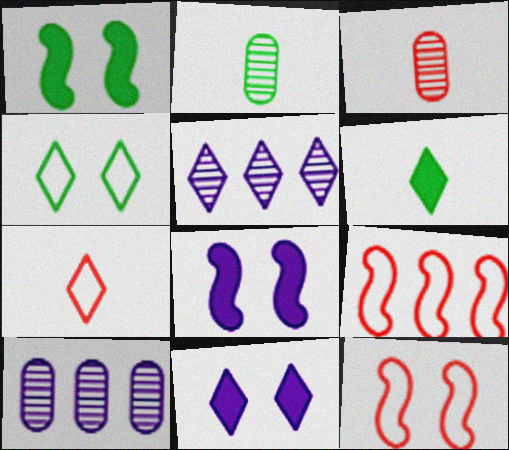[[1, 7, 10], 
[2, 9, 11], 
[6, 10, 12]]